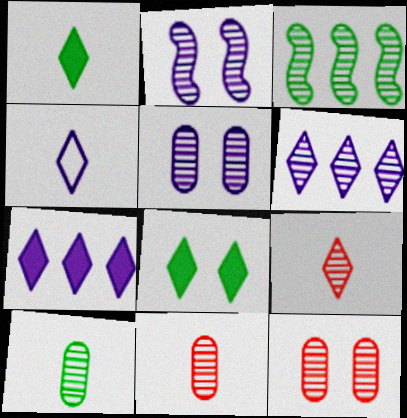[[1, 4, 9], 
[3, 5, 9]]